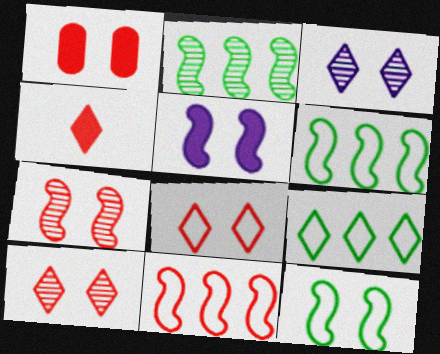[[1, 3, 12], 
[1, 7, 8], 
[3, 4, 9], 
[5, 7, 12]]